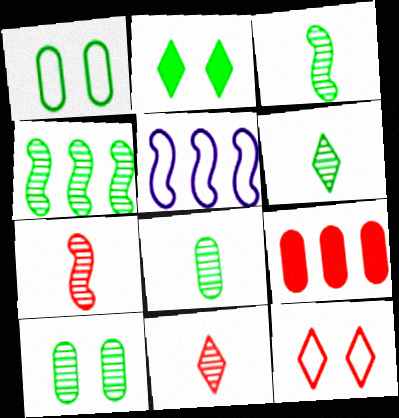[[3, 6, 8], 
[4, 6, 10], 
[7, 9, 12]]